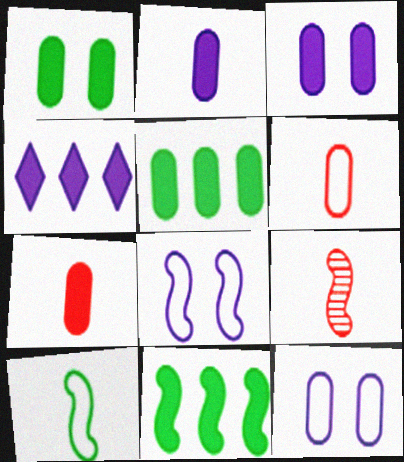[[3, 5, 7], 
[8, 9, 11]]